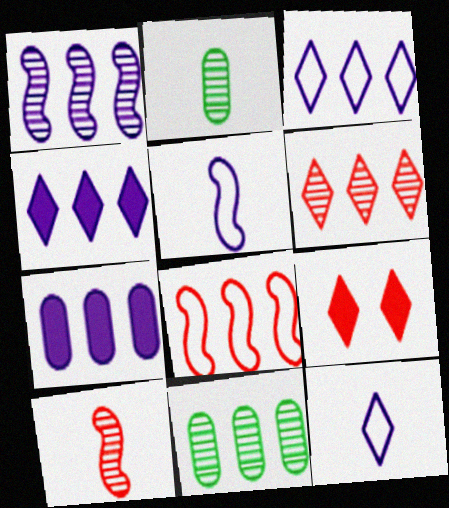[[1, 3, 7], 
[1, 6, 11], 
[4, 8, 11], 
[5, 9, 11]]